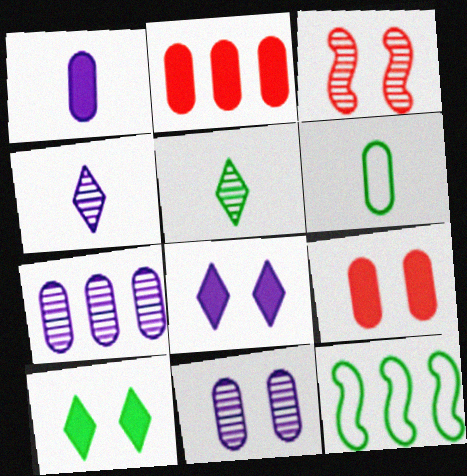[[2, 6, 11], 
[3, 5, 7], 
[4, 9, 12], 
[6, 7, 9]]